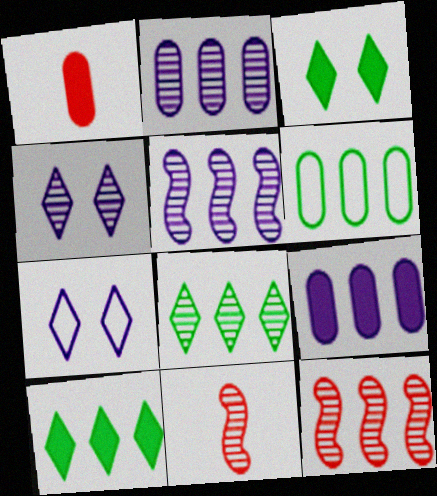[[2, 8, 12]]